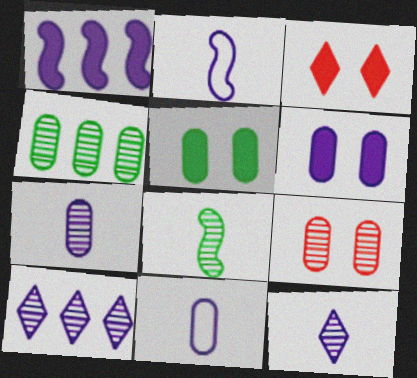[[2, 3, 4], 
[2, 6, 10], 
[4, 7, 9], 
[8, 9, 10]]